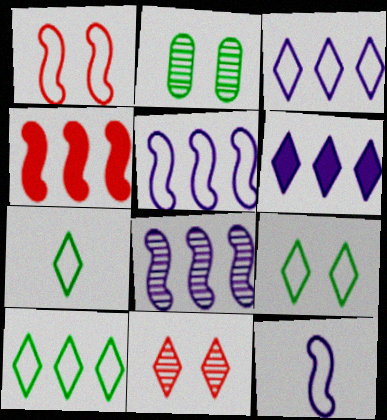[[6, 7, 11], 
[7, 9, 10]]